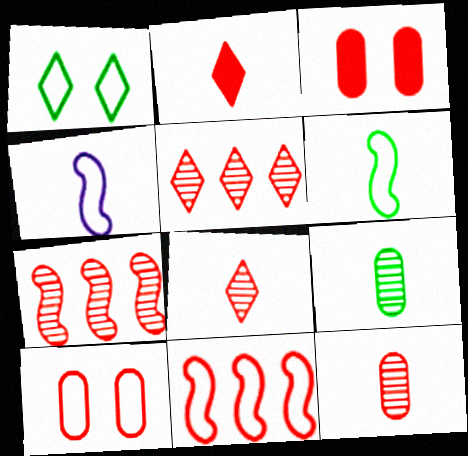[[2, 4, 9], 
[2, 7, 10], 
[3, 8, 11]]